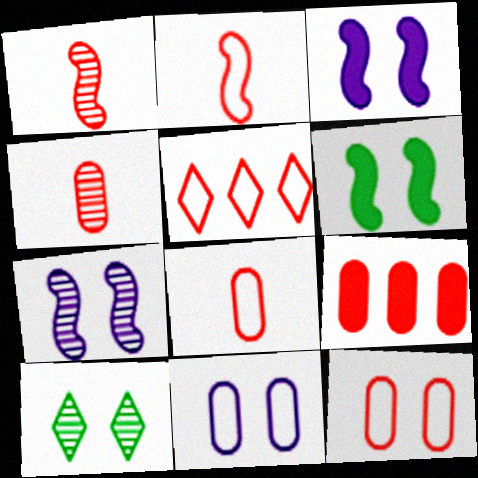[[2, 5, 12], 
[3, 10, 12], 
[4, 9, 12]]